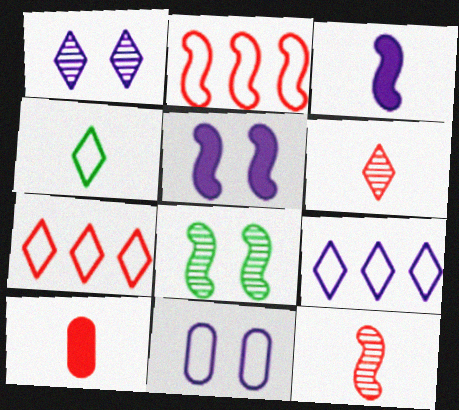[[1, 5, 11], 
[2, 3, 8], 
[2, 4, 11], 
[8, 9, 10]]